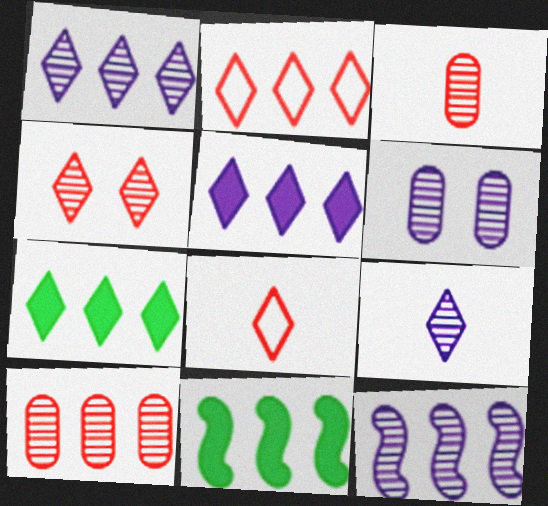[[1, 2, 7], 
[6, 8, 11], 
[6, 9, 12]]